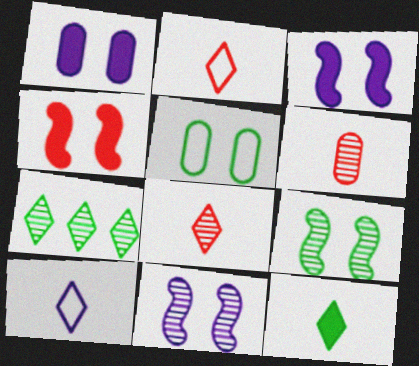[[6, 7, 11], 
[8, 10, 12]]